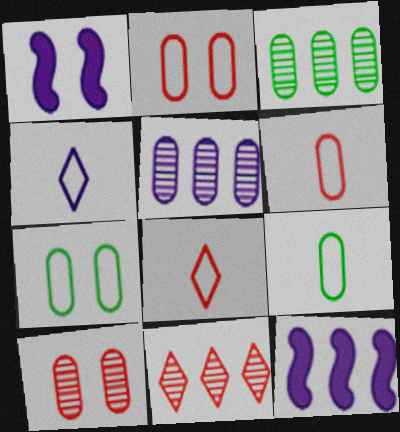[[1, 3, 8], 
[1, 4, 5], 
[1, 9, 11]]